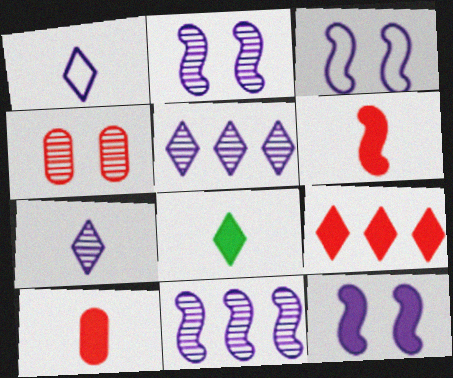[[2, 3, 12]]